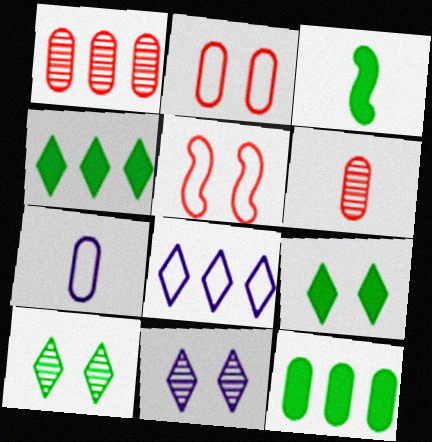[[3, 9, 12]]